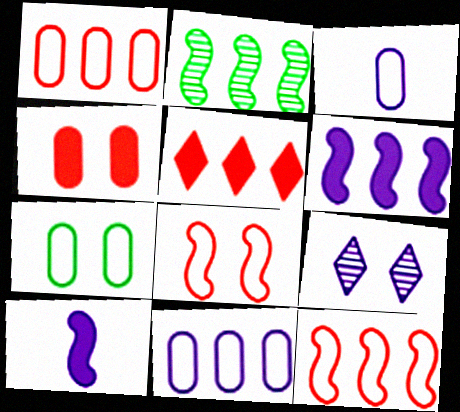[[1, 3, 7], 
[2, 5, 11], 
[2, 6, 12], 
[2, 8, 10], 
[3, 6, 9], 
[9, 10, 11]]